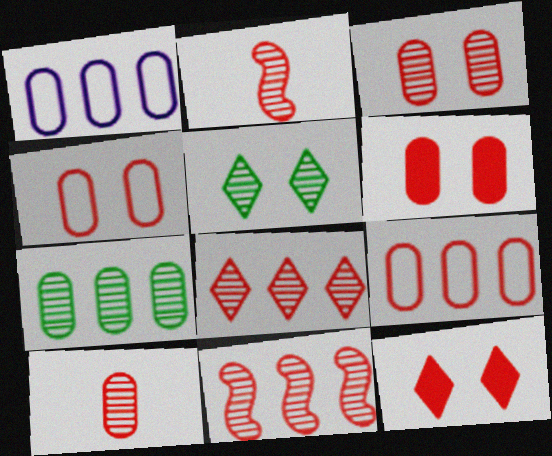[[2, 3, 8], 
[2, 9, 12], 
[3, 4, 6], 
[6, 9, 10]]